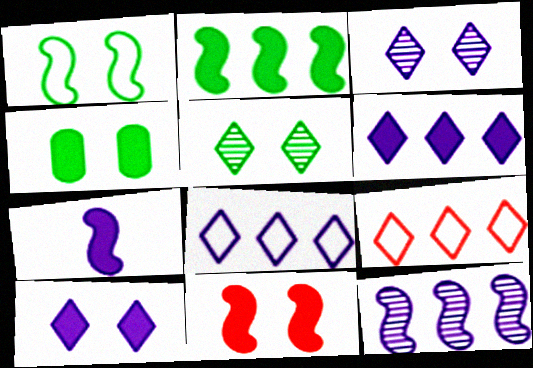[[1, 4, 5], 
[2, 7, 11], 
[4, 10, 11]]